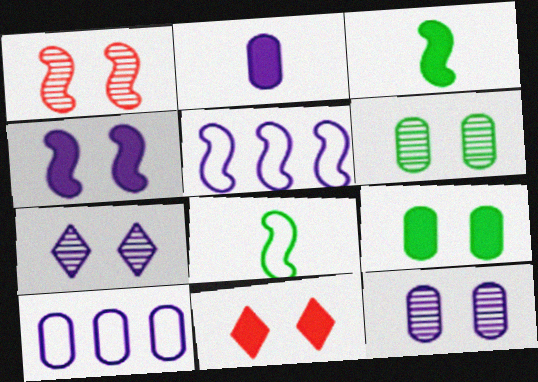[[1, 3, 5], 
[1, 6, 7], 
[2, 5, 7], 
[2, 10, 12], 
[4, 9, 11]]